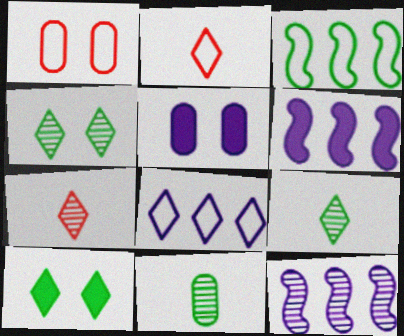[[1, 6, 9], 
[3, 5, 7], 
[3, 10, 11], 
[7, 8, 10]]